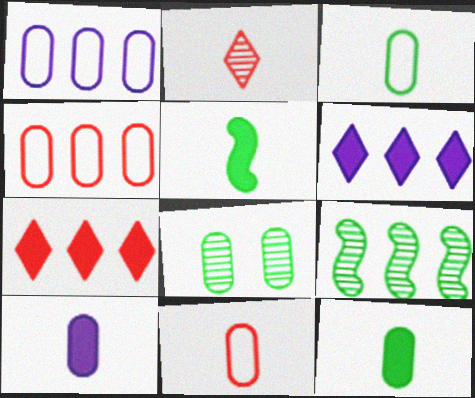[[1, 7, 9], 
[4, 6, 9], 
[4, 8, 10]]